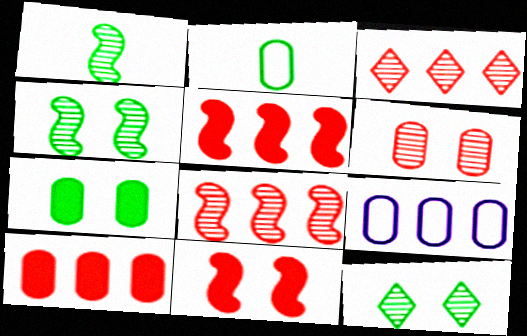[]